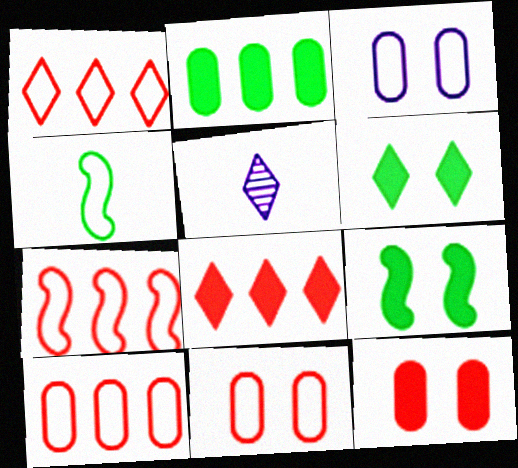[[1, 3, 4], 
[1, 5, 6], 
[1, 7, 10], 
[5, 9, 10]]